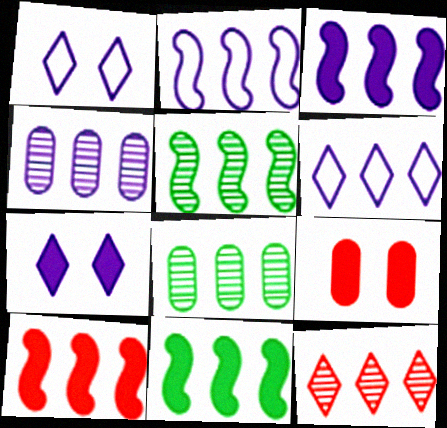[[2, 5, 10], 
[3, 4, 6], 
[3, 10, 11], 
[4, 5, 12], 
[6, 8, 10]]